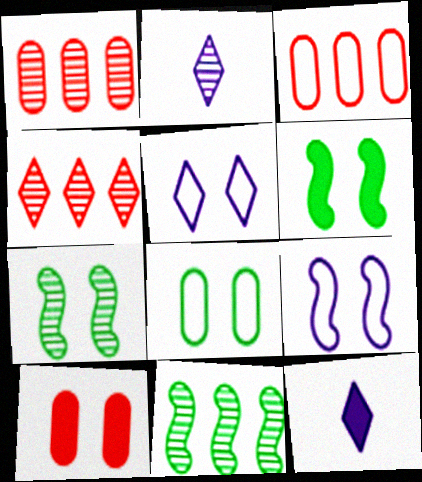[[1, 2, 7], 
[2, 3, 6], 
[3, 7, 12], 
[5, 7, 10]]